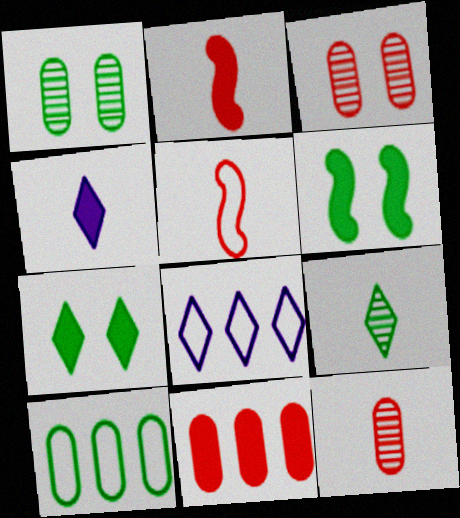[[1, 2, 8], 
[4, 6, 11], 
[6, 8, 12], 
[6, 9, 10]]